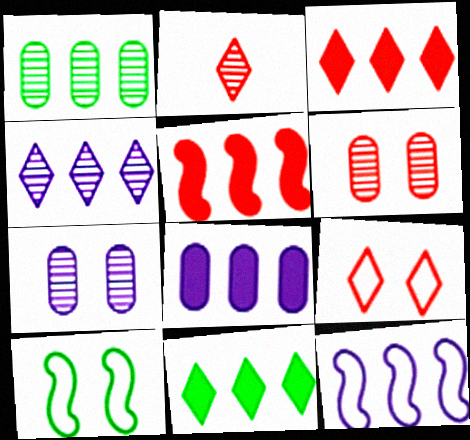[[1, 3, 12], 
[2, 3, 9], 
[2, 8, 10], 
[4, 8, 12], 
[5, 8, 11]]